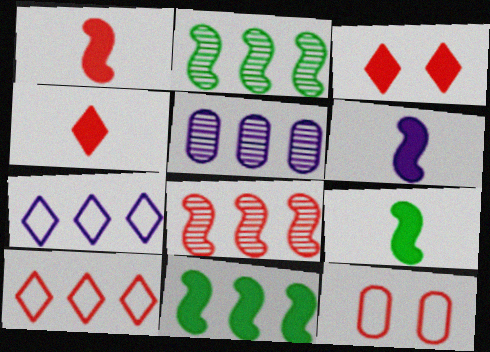[[1, 6, 9], 
[4, 8, 12], 
[5, 10, 11]]